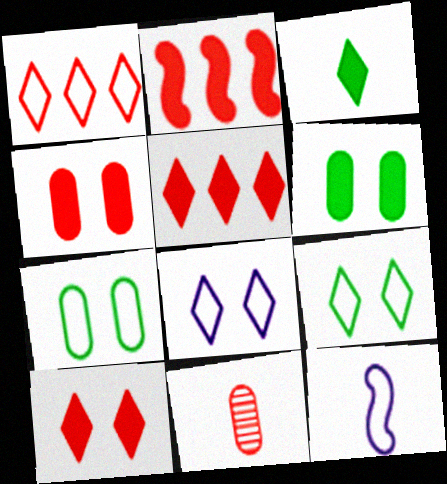[[1, 7, 12], 
[3, 11, 12]]